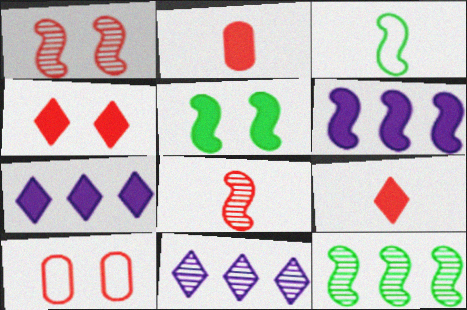[[1, 3, 6], 
[1, 4, 10], 
[2, 5, 7], 
[3, 5, 12]]